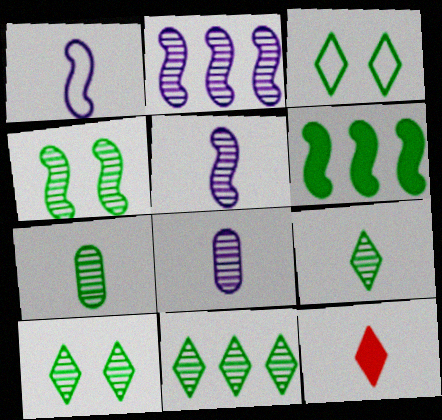[[1, 7, 12], 
[3, 6, 7], 
[4, 7, 11], 
[9, 10, 11]]